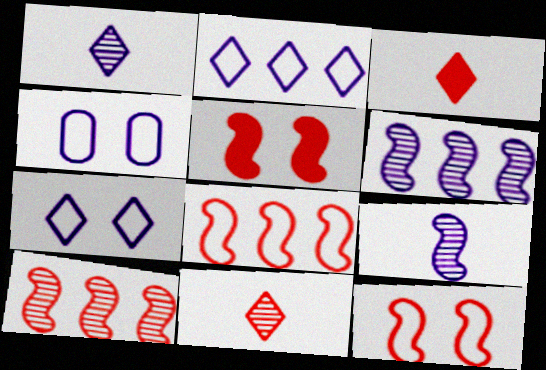[]